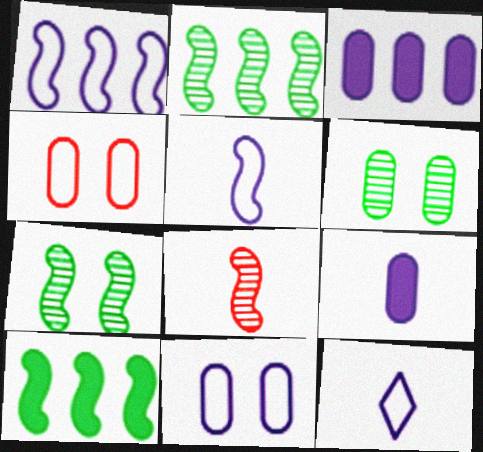[[1, 11, 12]]